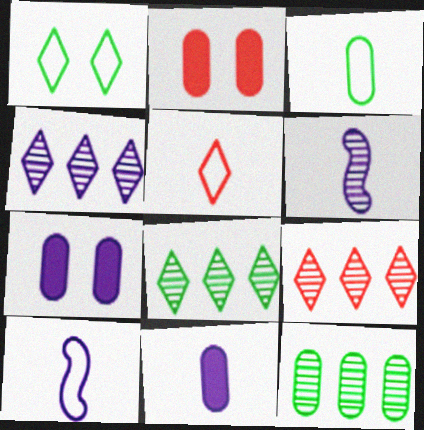[[2, 8, 10], 
[3, 5, 10], 
[4, 7, 10], 
[4, 8, 9]]